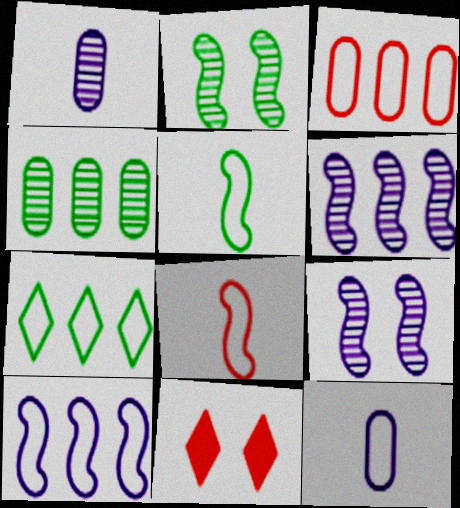[[3, 7, 10]]